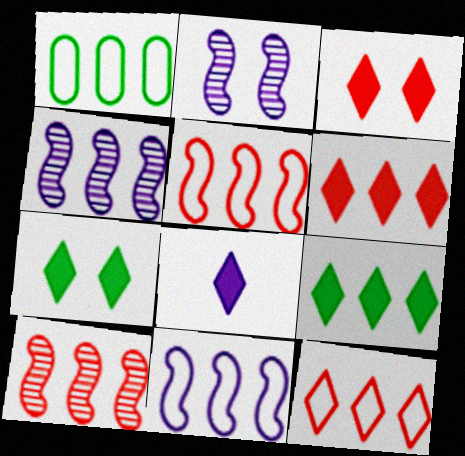[[1, 4, 6], 
[1, 11, 12], 
[3, 8, 9], 
[6, 7, 8]]